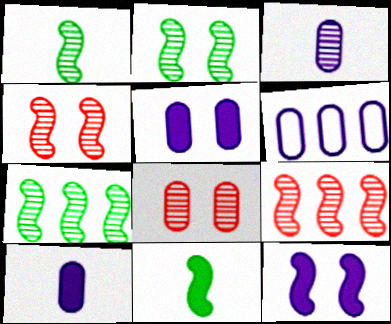[[1, 2, 7], 
[3, 5, 6]]